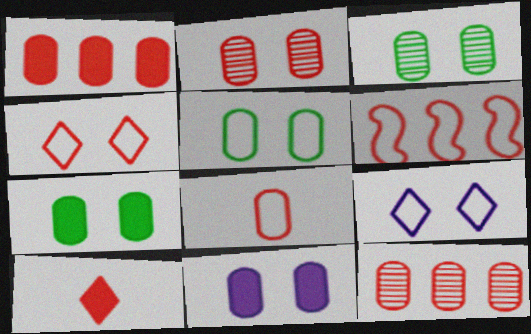[[1, 2, 8], 
[2, 5, 11], 
[2, 6, 10], 
[3, 5, 7], 
[4, 6, 8]]